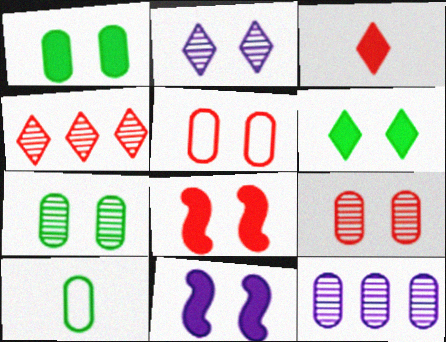[[4, 10, 11]]